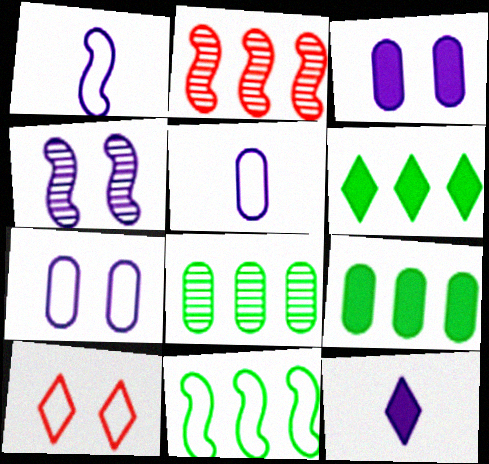[[5, 10, 11], 
[6, 8, 11]]